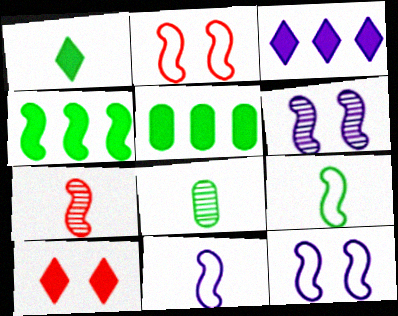[[1, 3, 10], 
[1, 8, 9], 
[2, 3, 8], 
[4, 7, 12]]